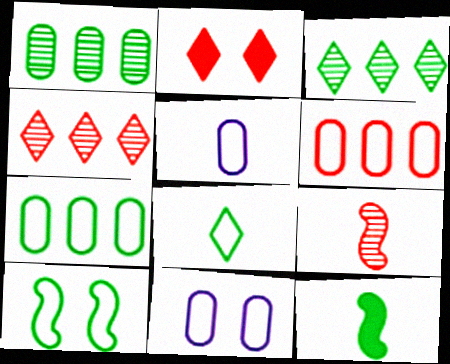[[2, 6, 9], 
[4, 11, 12], 
[7, 8, 10]]